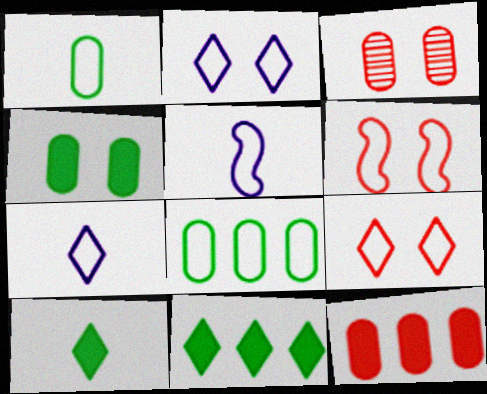[[3, 5, 11], 
[5, 8, 9], 
[6, 7, 8]]